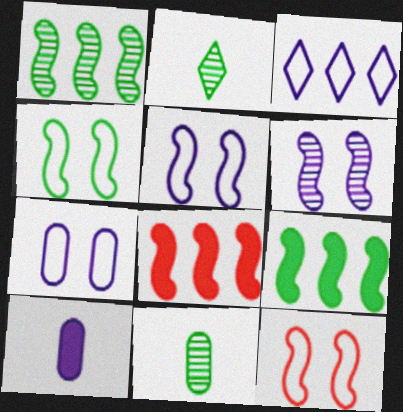[[2, 7, 8], 
[3, 6, 10], 
[4, 5, 12]]